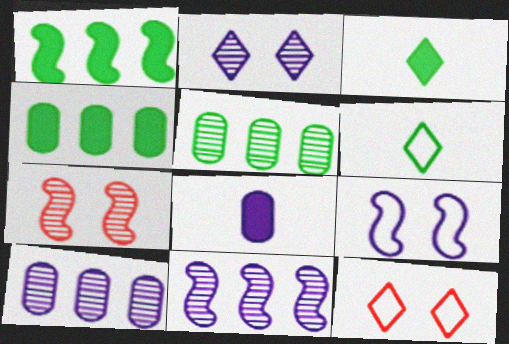[]